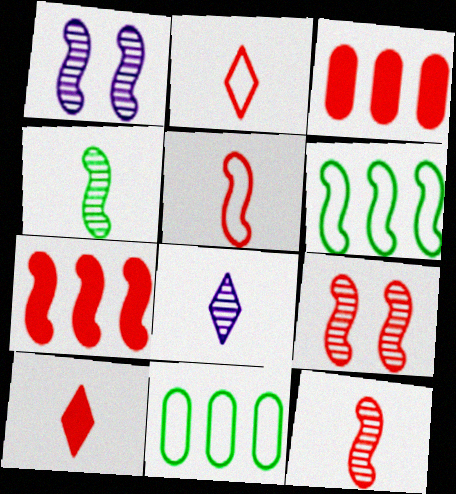[[1, 10, 11], 
[2, 3, 9], 
[5, 7, 9]]